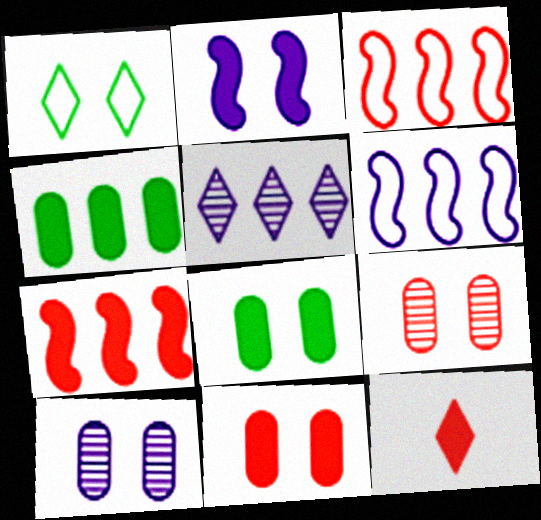[[1, 2, 9], 
[1, 5, 12], 
[2, 4, 12], 
[3, 4, 5], 
[3, 9, 12], 
[7, 11, 12]]